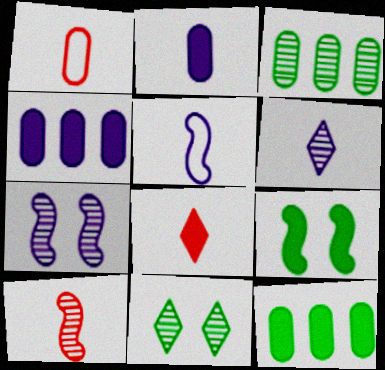[[1, 8, 10], 
[2, 5, 6], 
[4, 8, 9]]